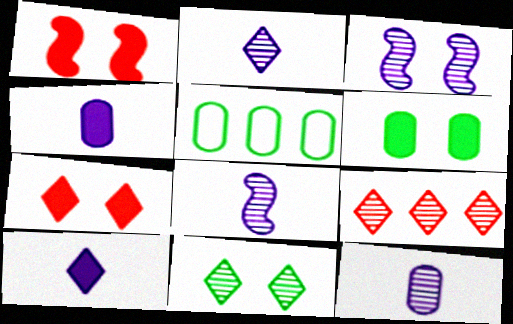[[1, 2, 5], 
[2, 8, 12], 
[2, 9, 11], 
[5, 7, 8]]